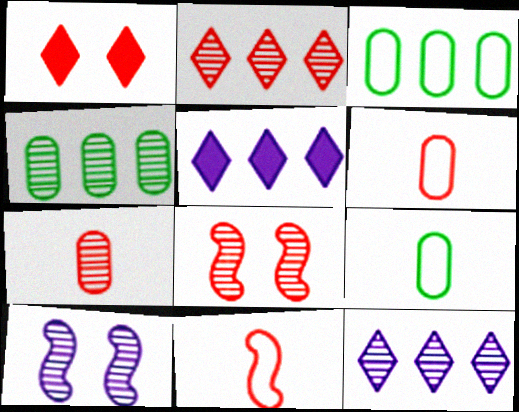[[2, 7, 8], 
[5, 8, 9]]